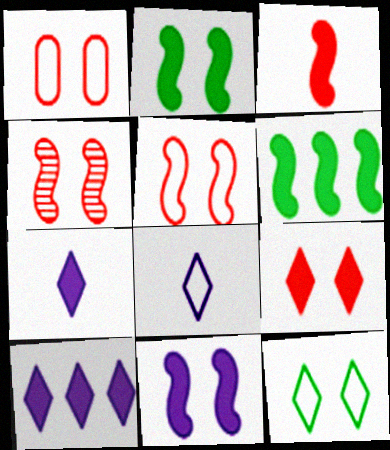[[1, 4, 9], 
[3, 6, 11]]